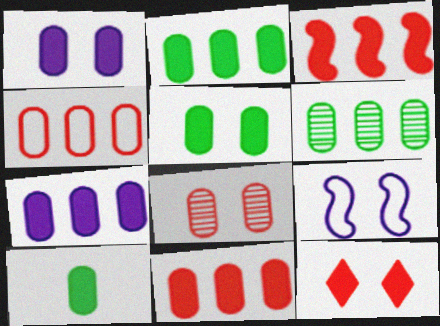[[1, 10, 11], 
[2, 5, 10], 
[2, 7, 11], 
[4, 6, 7]]